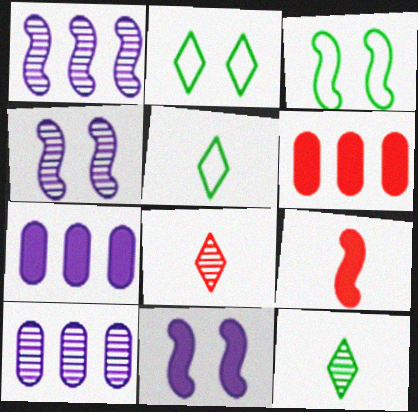[[1, 3, 9], 
[2, 9, 10], 
[3, 7, 8], 
[4, 5, 6]]